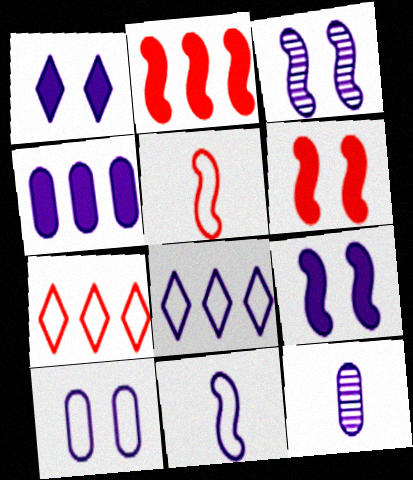[[1, 3, 10], 
[4, 10, 12], 
[8, 9, 12], 
[8, 10, 11]]